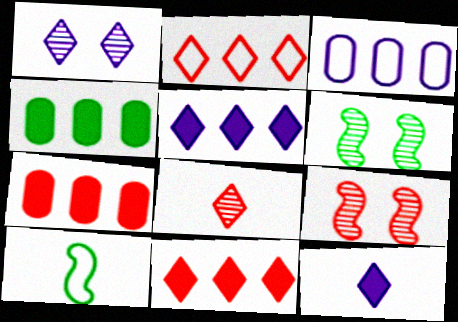[[1, 7, 10]]